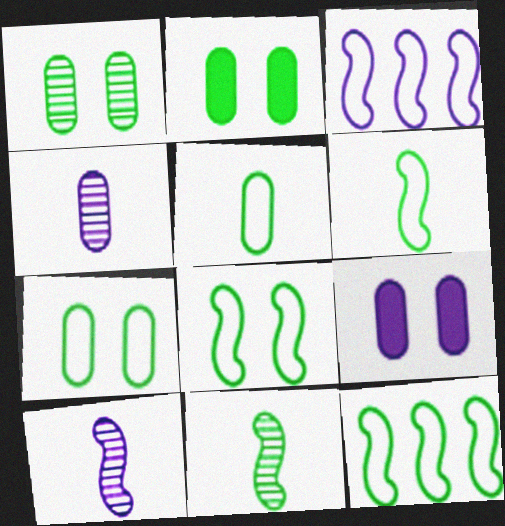[[1, 2, 7], 
[6, 8, 12]]